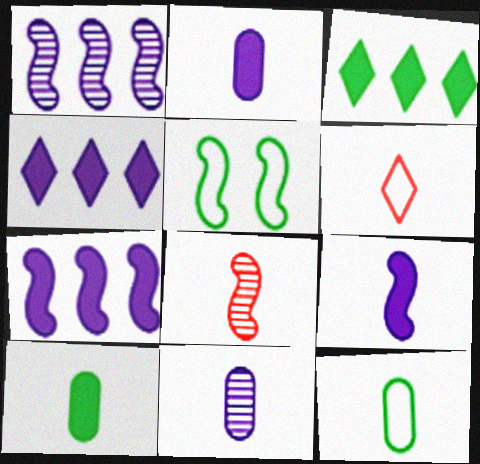[[5, 7, 8]]